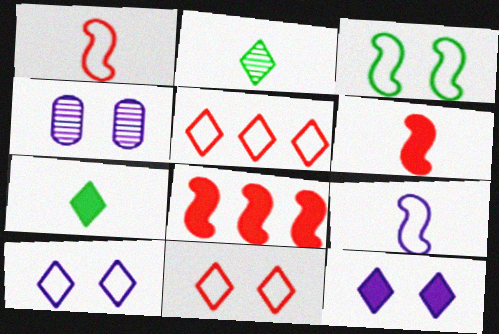[[2, 5, 12]]